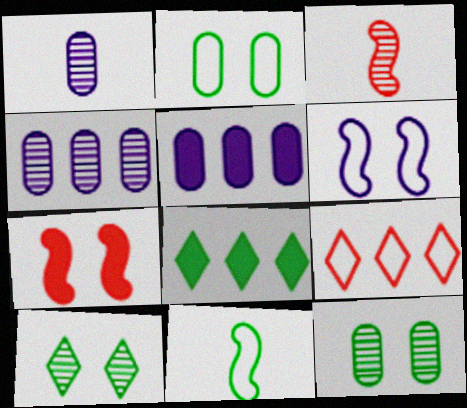[[3, 4, 10], 
[8, 11, 12]]